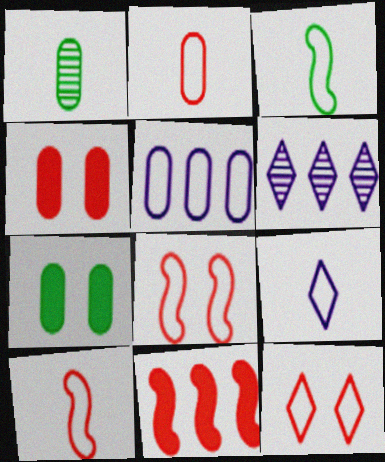[[1, 4, 5], 
[2, 3, 9], 
[3, 4, 6], 
[3, 5, 12], 
[6, 7, 10]]